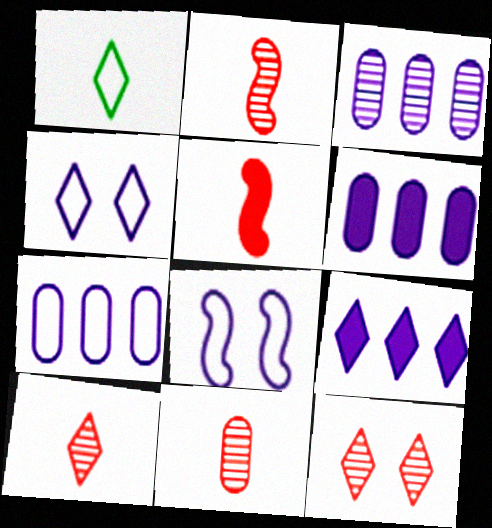[[1, 9, 12], 
[2, 10, 11], 
[3, 6, 7]]